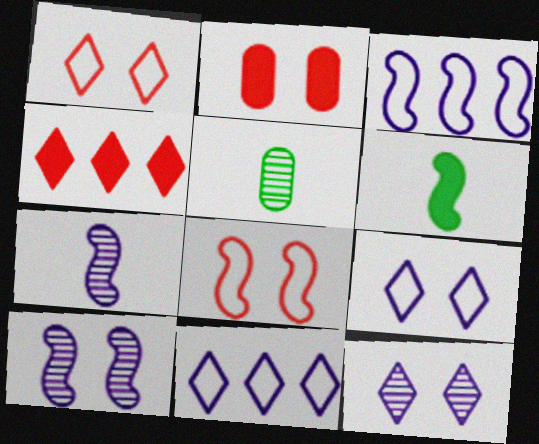[]